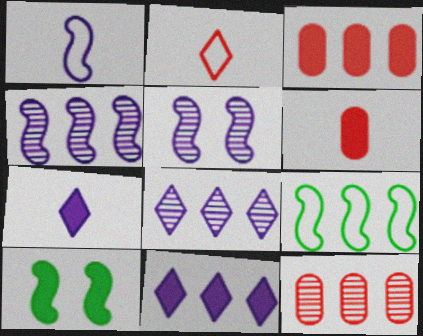[[3, 7, 10], 
[3, 8, 9], 
[6, 10, 11], 
[9, 11, 12]]